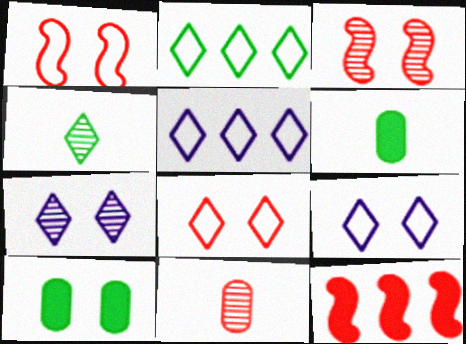[[1, 7, 10], 
[3, 5, 6], 
[3, 9, 10], 
[8, 11, 12]]